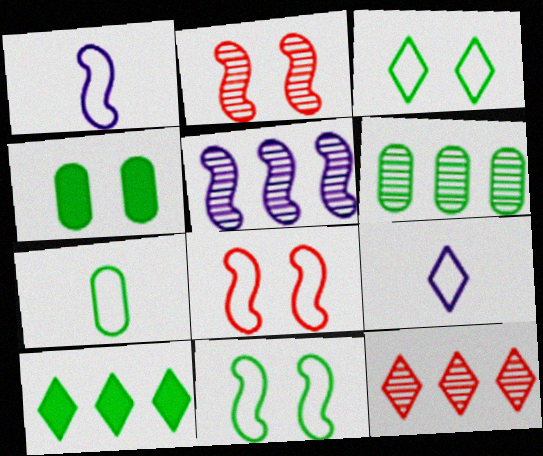[[1, 4, 12], 
[4, 6, 7], 
[5, 6, 12]]